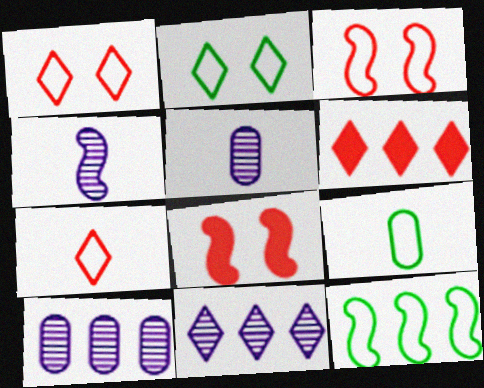[[2, 9, 12], 
[4, 8, 12], 
[6, 10, 12], 
[8, 9, 11]]